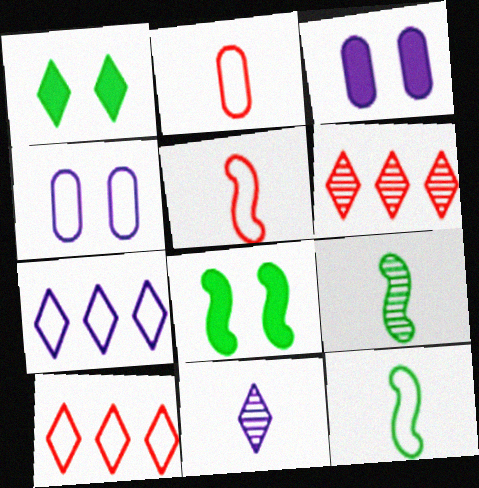[[1, 10, 11], 
[3, 6, 12], 
[3, 9, 10], 
[4, 10, 12]]